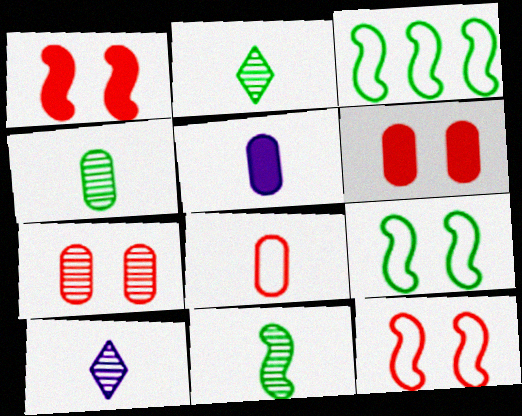[[2, 4, 11], 
[3, 6, 10], 
[4, 5, 8]]